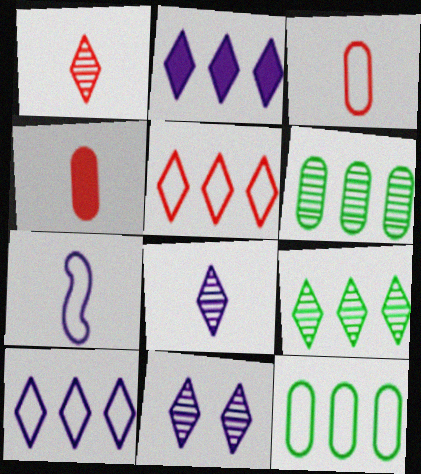[[1, 9, 11], 
[2, 5, 9]]